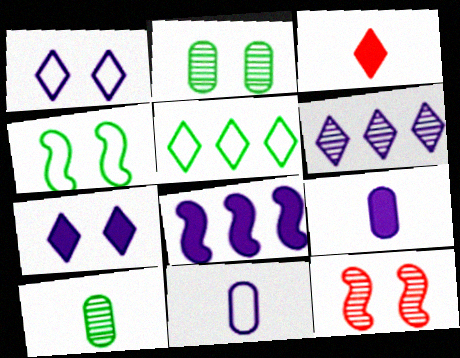[[5, 9, 12], 
[6, 10, 12], 
[7, 8, 9]]